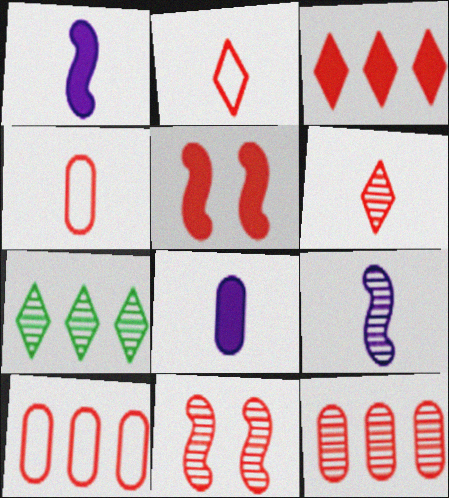[[2, 5, 12], 
[3, 4, 11], 
[5, 6, 10], 
[6, 11, 12]]